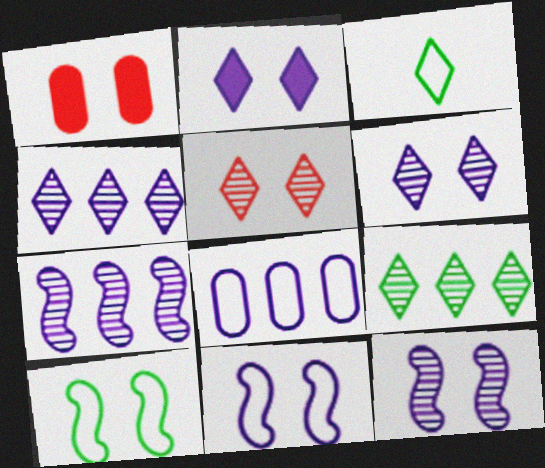[[1, 3, 7], 
[1, 6, 10]]